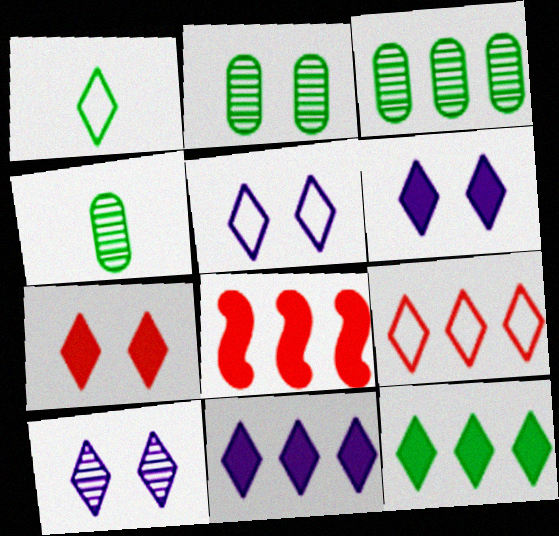[[1, 5, 9], 
[2, 3, 4], 
[4, 5, 8], 
[5, 6, 10]]